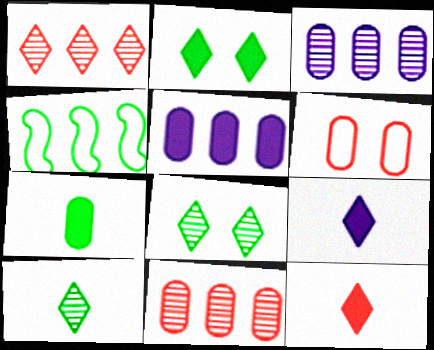[[1, 4, 5], 
[3, 6, 7], 
[4, 7, 8]]